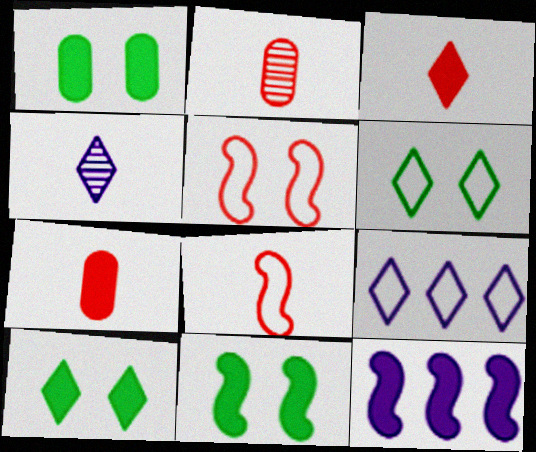[[1, 3, 12], 
[1, 10, 11], 
[2, 3, 8], 
[2, 6, 12], 
[2, 9, 11], 
[7, 10, 12]]